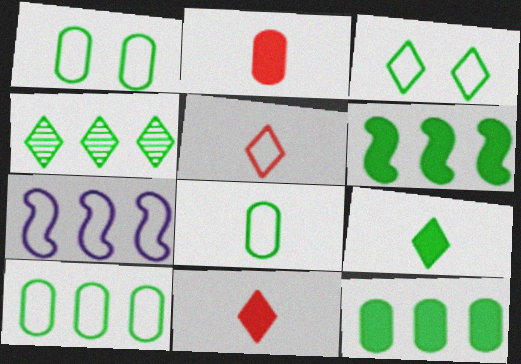[[1, 5, 7], 
[1, 8, 10], 
[3, 4, 9], 
[4, 6, 10]]